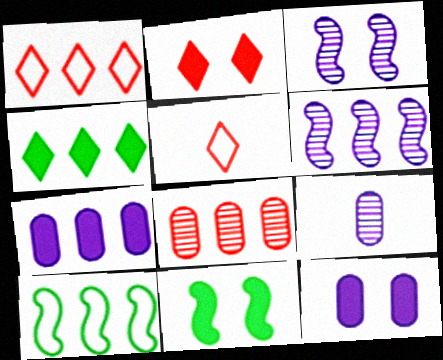[[1, 9, 11], 
[2, 9, 10], 
[2, 11, 12]]